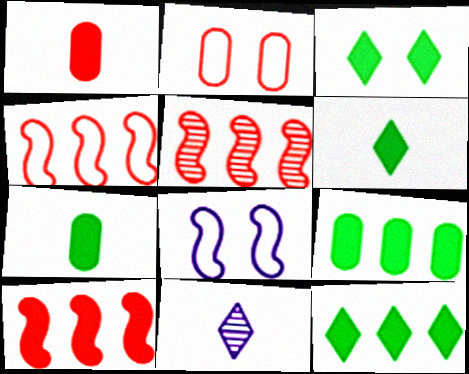[[3, 6, 12], 
[4, 5, 10]]